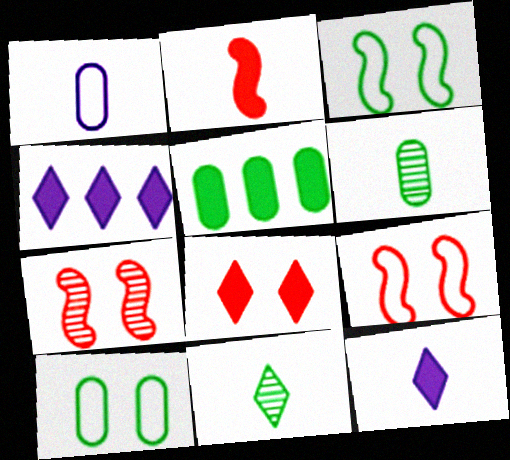[[1, 2, 11], 
[3, 5, 11], 
[4, 6, 9], 
[5, 6, 10]]